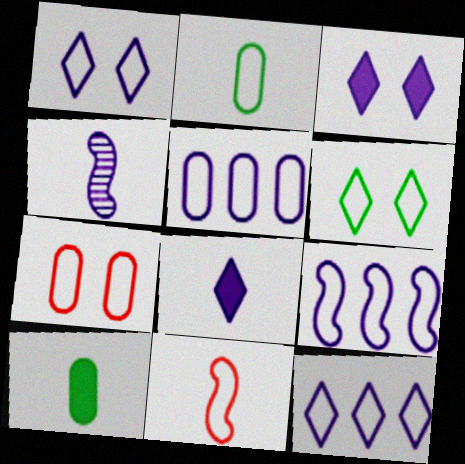[[2, 5, 7], 
[3, 4, 5], 
[5, 6, 11], 
[5, 9, 12]]